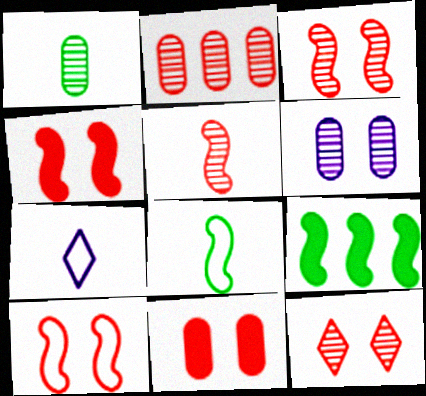[[1, 2, 6], 
[2, 5, 12], 
[3, 4, 10], 
[10, 11, 12]]